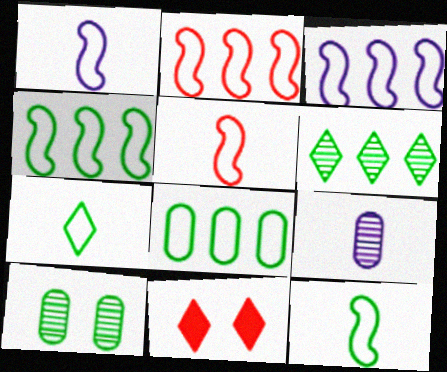[[1, 5, 12], 
[2, 3, 4], 
[4, 9, 11]]